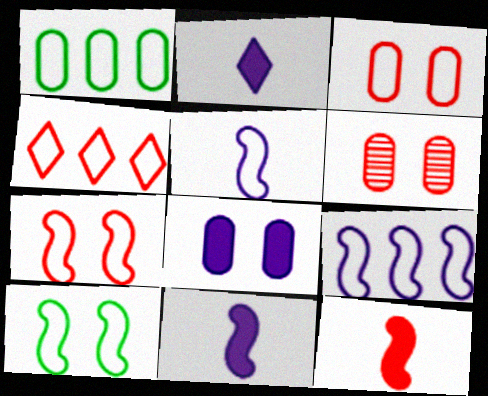[[1, 4, 9], 
[4, 6, 12]]